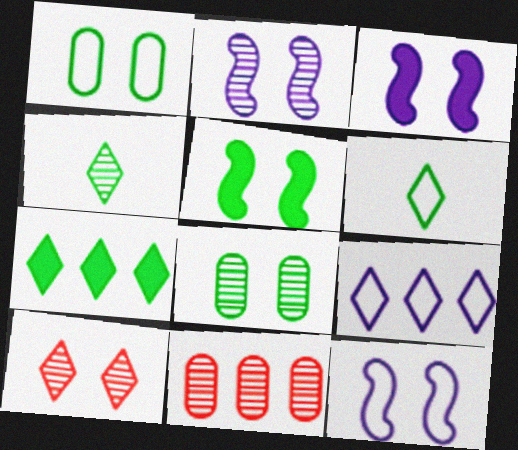[[1, 3, 10], 
[2, 3, 12], 
[2, 4, 11], 
[2, 8, 10], 
[3, 6, 11]]